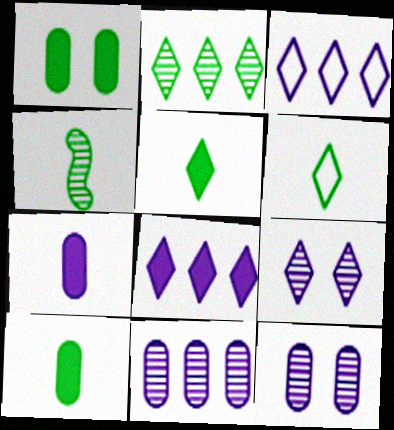[[4, 6, 10]]